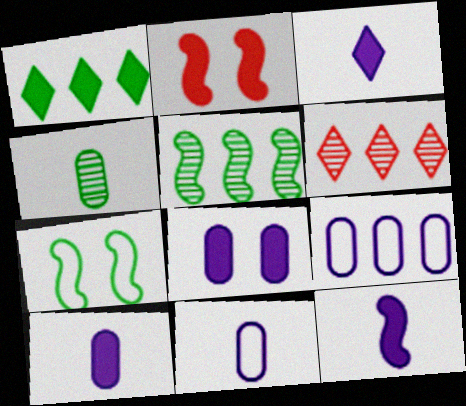[[1, 2, 10], 
[1, 4, 7], 
[3, 10, 12], 
[6, 7, 10]]